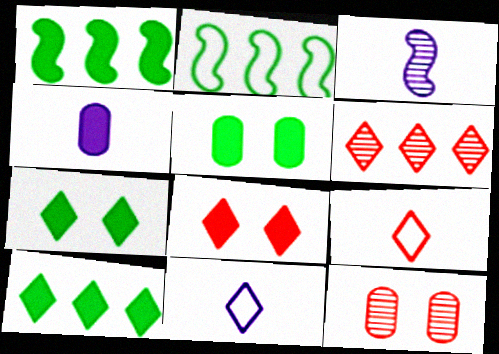[[1, 4, 8], 
[1, 11, 12], 
[3, 4, 11], 
[6, 7, 11], 
[6, 8, 9]]